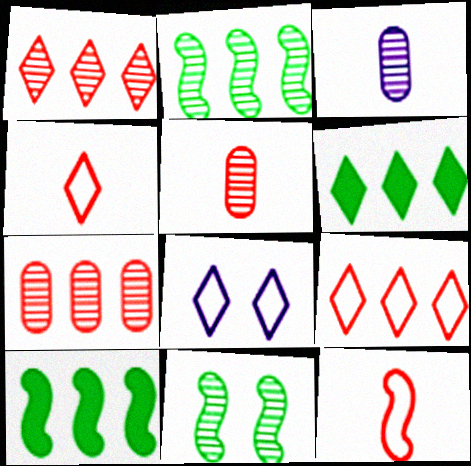[[1, 3, 11], 
[5, 8, 10]]